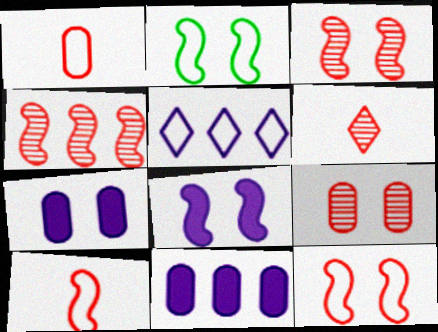[[1, 2, 5], 
[2, 3, 8], 
[2, 6, 11], 
[4, 6, 9]]